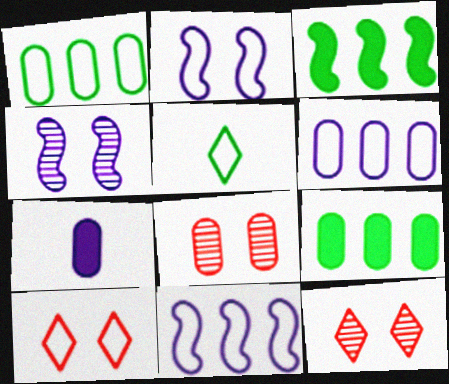[[1, 7, 8]]